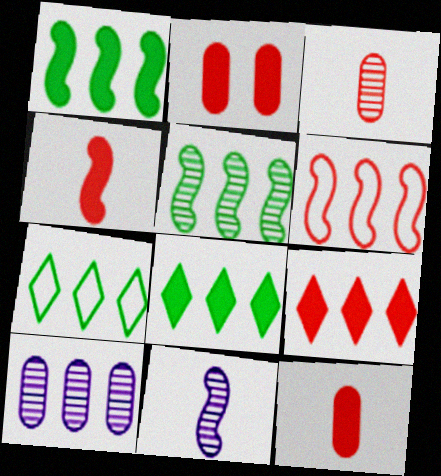[[2, 4, 9], 
[2, 7, 11], 
[6, 8, 10]]